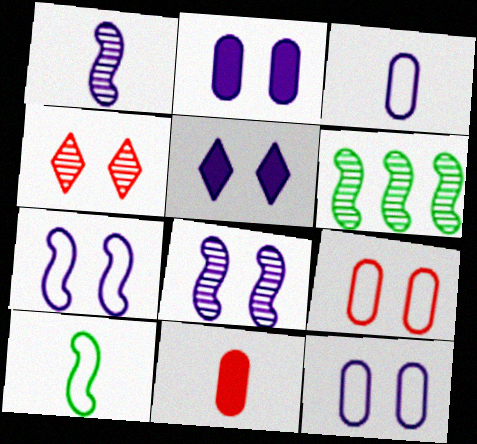[[5, 8, 12]]